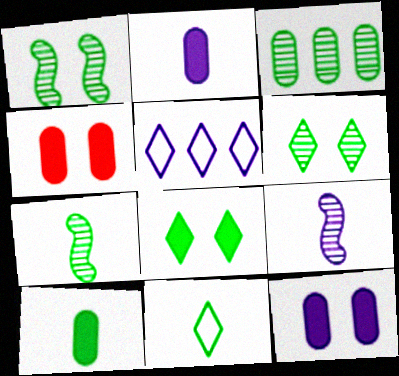[[3, 6, 7], 
[4, 5, 7], 
[5, 9, 12], 
[7, 10, 11]]